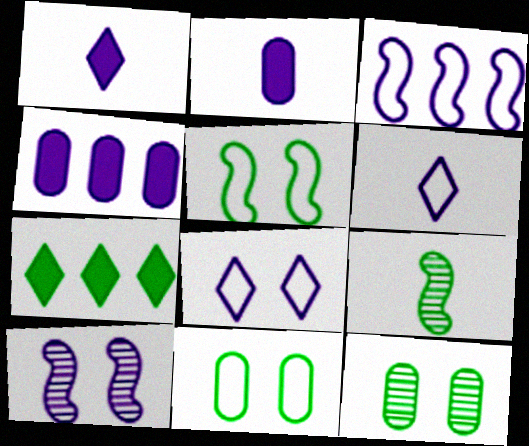[[4, 6, 10], 
[7, 9, 11]]